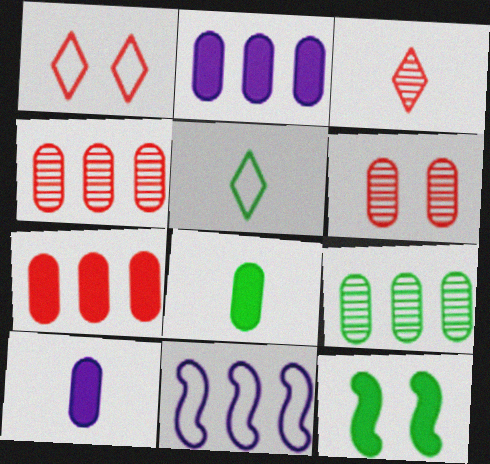[[5, 9, 12]]